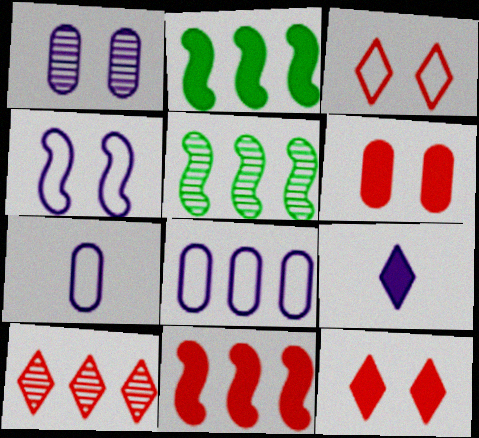[[2, 6, 9], 
[2, 8, 10], 
[5, 7, 12]]